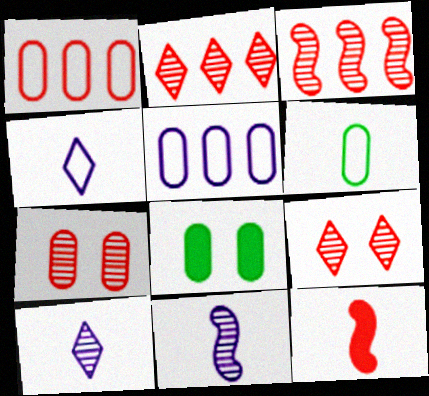[[1, 9, 12], 
[3, 4, 8], 
[6, 10, 12]]